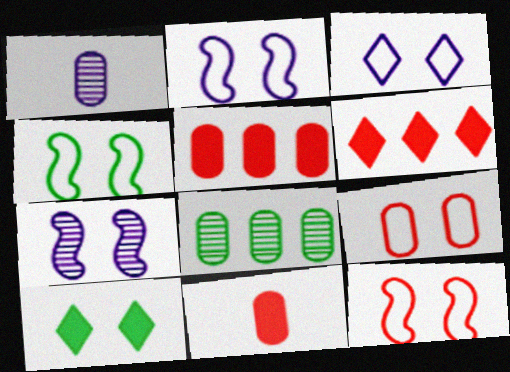[[1, 4, 6], 
[2, 4, 12], 
[3, 4, 9], 
[7, 9, 10]]